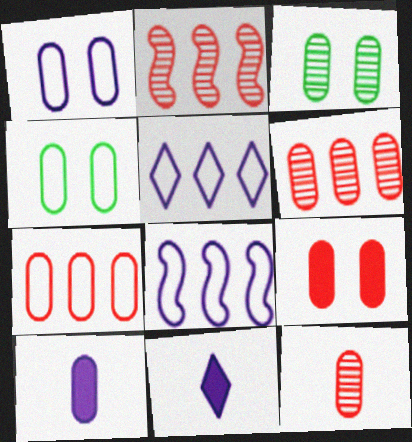[[1, 3, 9], 
[2, 4, 11], 
[3, 7, 10], 
[4, 6, 10], 
[7, 9, 12]]